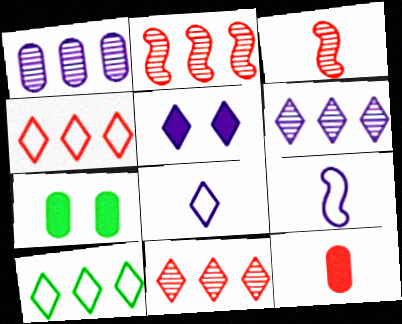[[1, 5, 9], 
[2, 7, 8], 
[5, 6, 8], 
[7, 9, 11]]